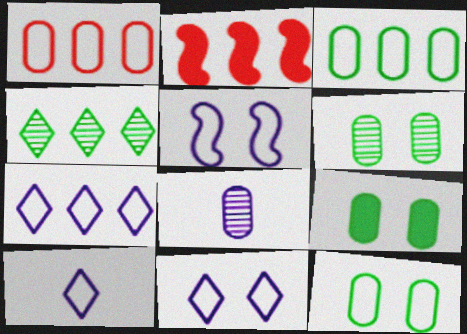[[1, 8, 9], 
[2, 6, 10], 
[6, 9, 12], 
[7, 10, 11]]